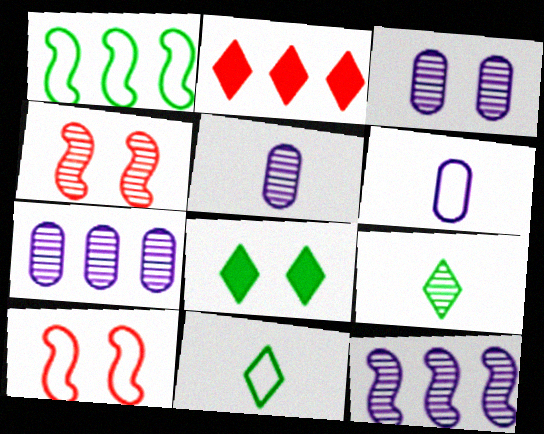[[1, 2, 7], 
[3, 5, 7], 
[3, 8, 10], 
[4, 7, 9]]